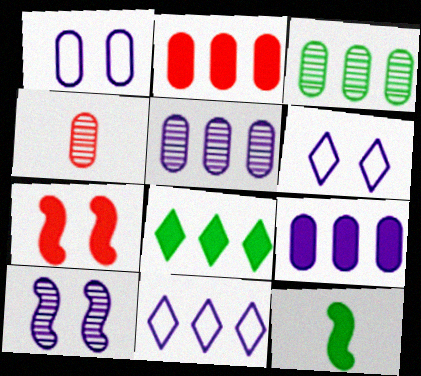[]